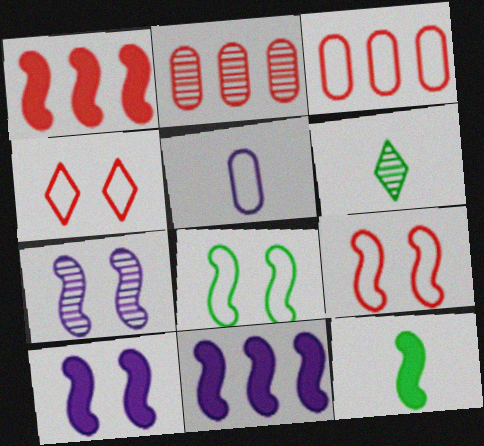[[1, 10, 12], 
[2, 6, 7], 
[3, 6, 10]]